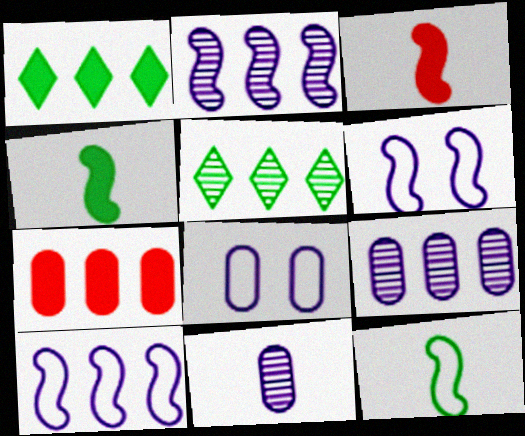[[3, 5, 8], 
[5, 7, 10]]